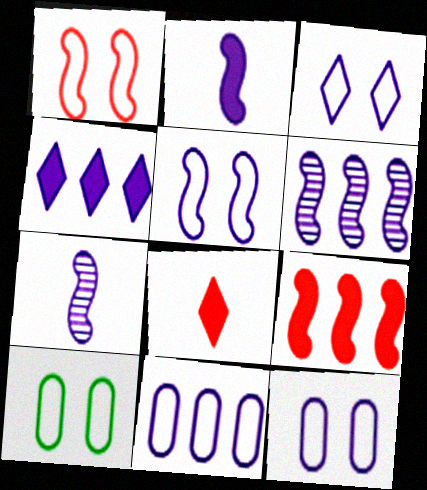[[1, 3, 10], 
[2, 5, 6], 
[3, 5, 12], 
[4, 6, 11], 
[4, 7, 12], 
[6, 8, 10]]